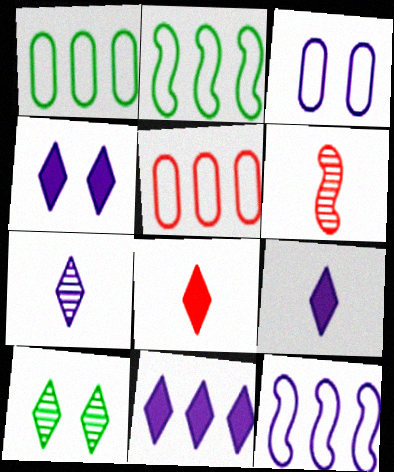[[1, 4, 6], 
[4, 9, 11]]